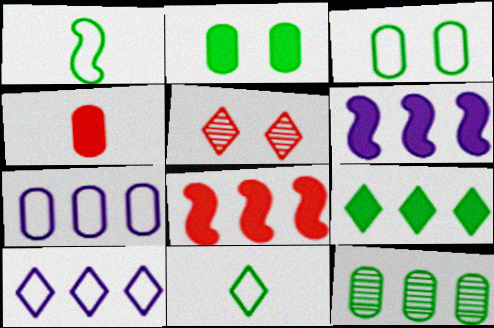[[8, 10, 12]]